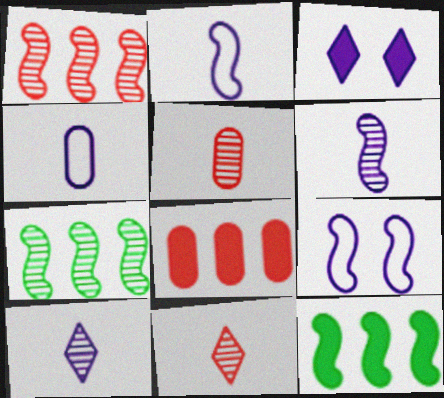[]